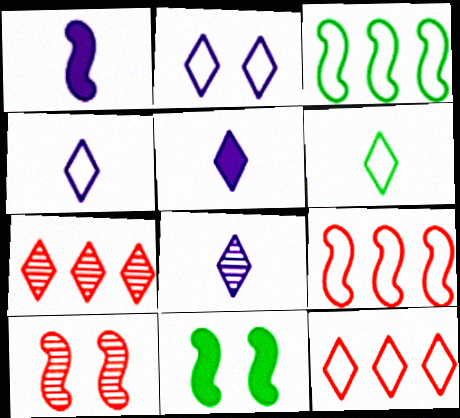[[1, 3, 10], 
[2, 6, 12], 
[4, 5, 8]]